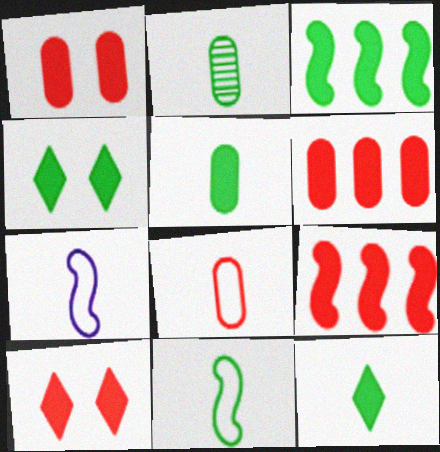[[2, 11, 12], 
[3, 4, 5]]